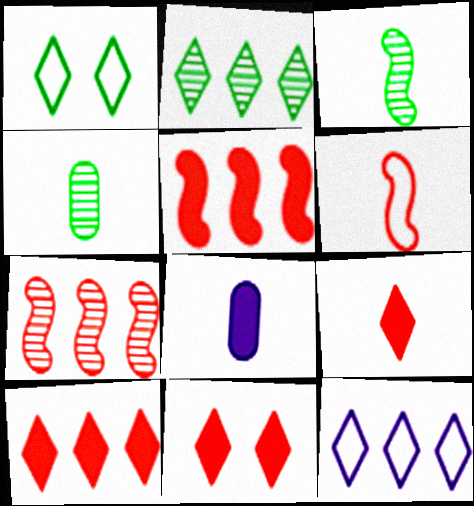[[1, 7, 8], 
[2, 10, 12], 
[9, 10, 11]]